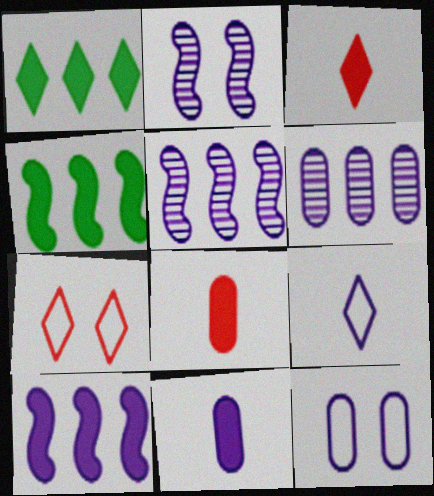[[6, 11, 12]]